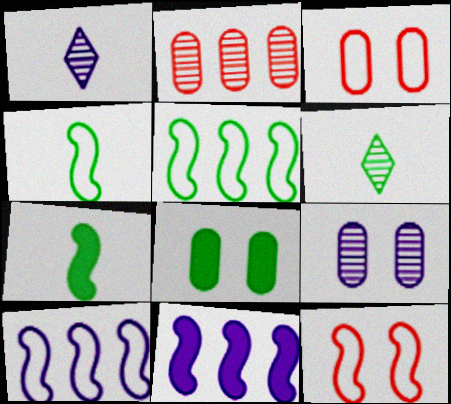[[3, 6, 11], 
[3, 8, 9], 
[4, 10, 12], 
[5, 6, 8]]